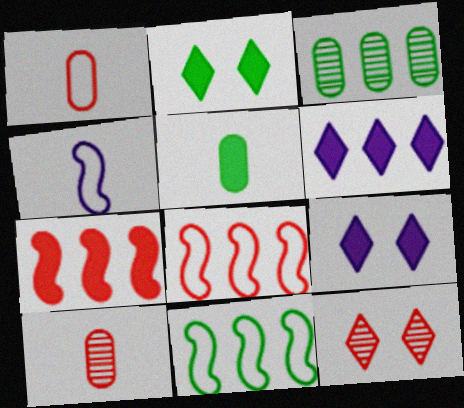[[1, 7, 12], 
[3, 6, 8], 
[5, 7, 9], 
[9, 10, 11]]